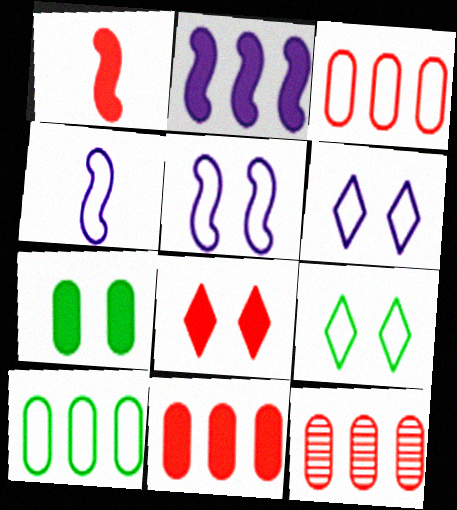[[1, 8, 11], 
[3, 4, 9], 
[3, 11, 12]]